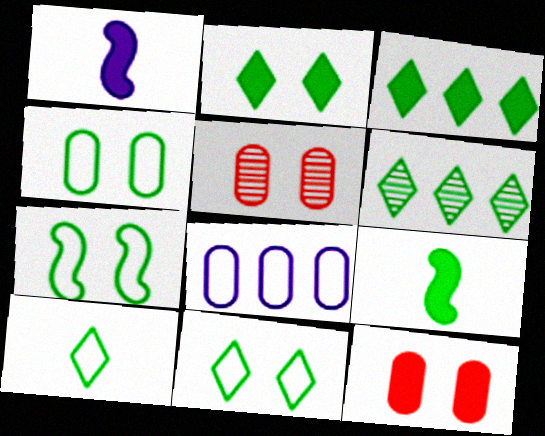[[1, 3, 12], 
[2, 6, 10], 
[4, 6, 9], 
[4, 7, 11]]